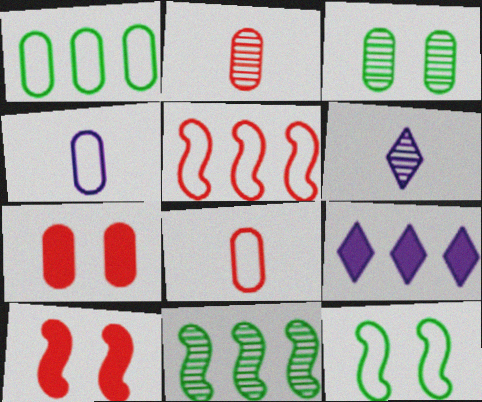[[1, 6, 10], 
[2, 9, 12]]